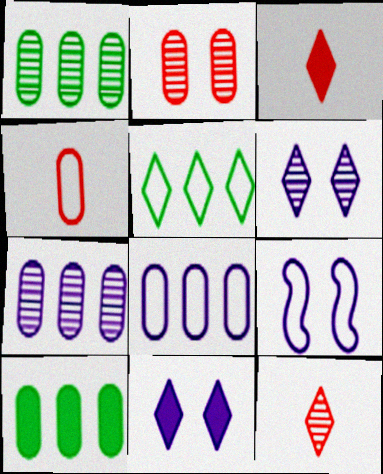[[1, 3, 9], 
[3, 5, 6], 
[4, 5, 9], 
[5, 11, 12], 
[9, 10, 12]]